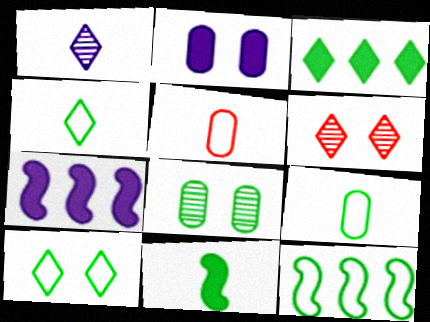[[1, 5, 11], 
[6, 7, 9], 
[9, 10, 12]]